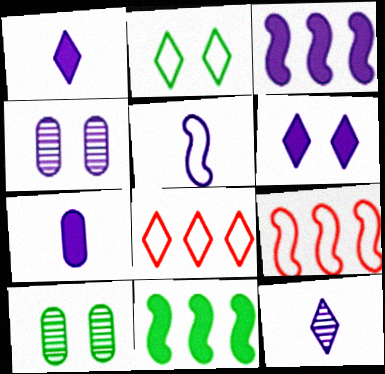[[1, 9, 10], 
[3, 6, 7], 
[5, 7, 12]]